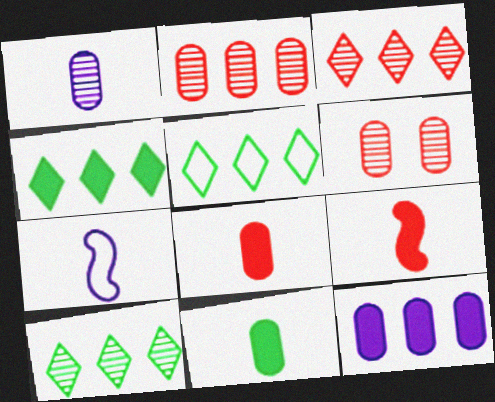[[4, 5, 10], 
[4, 6, 7]]